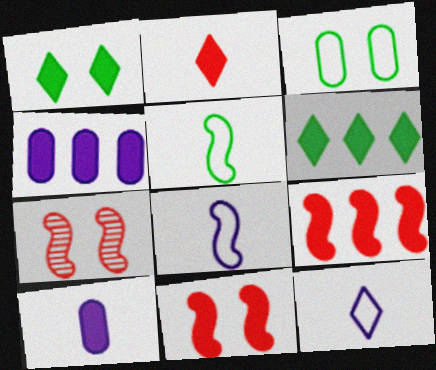[[1, 9, 10], 
[4, 6, 9], 
[6, 10, 11]]